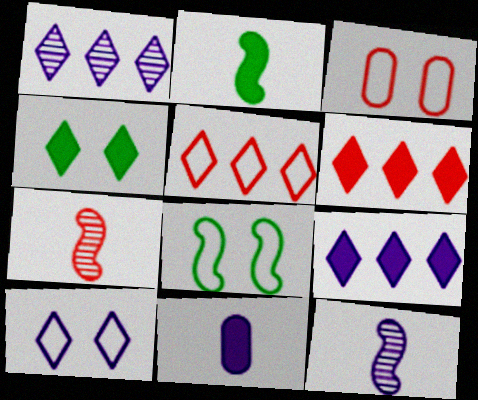[[1, 2, 3], 
[3, 6, 7], 
[3, 8, 10]]